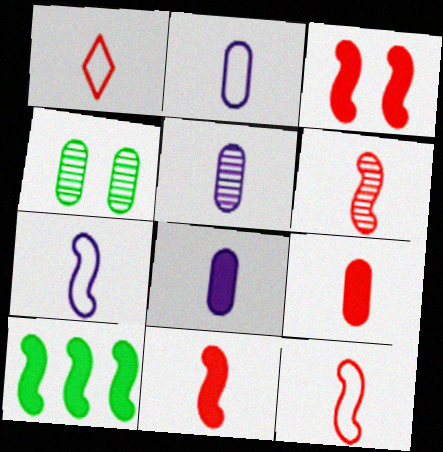[[1, 6, 9], 
[2, 5, 8], 
[6, 11, 12]]